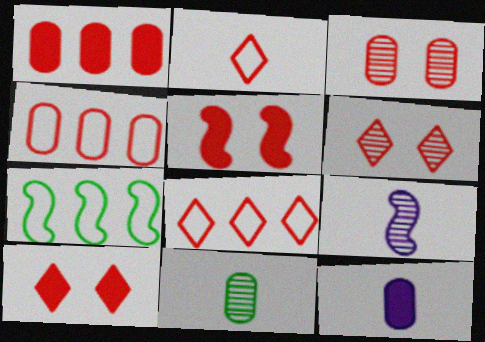[[5, 7, 9], 
[6, 7, 12]]